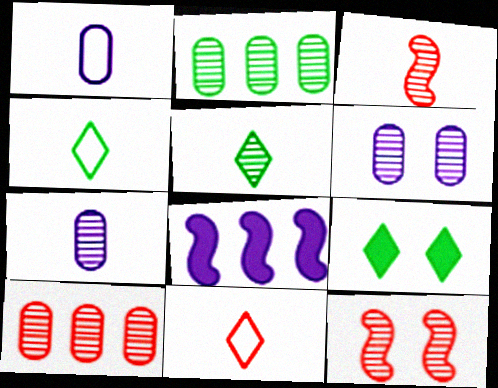[[3, 5, 7]]